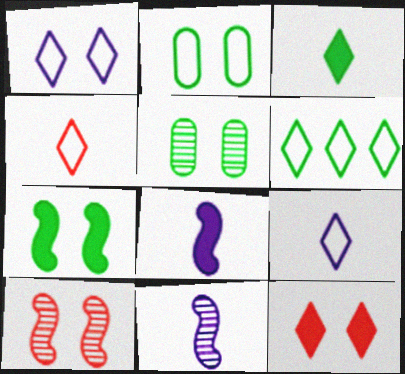[[1, 4, 6]]